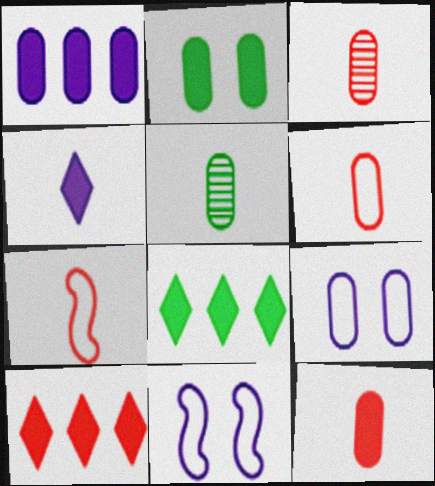[[1, 2, 12], 
[3, 6, 12], 
[3, 8, 11], 
[4, 5, 7], 
[5, 10, 11]]